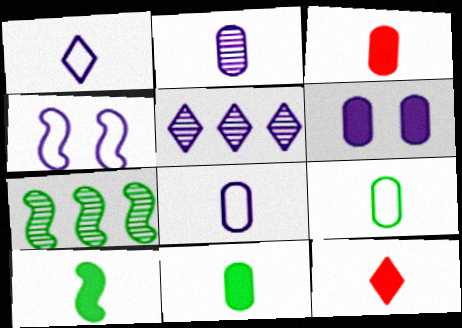[[2, 3, 9]]